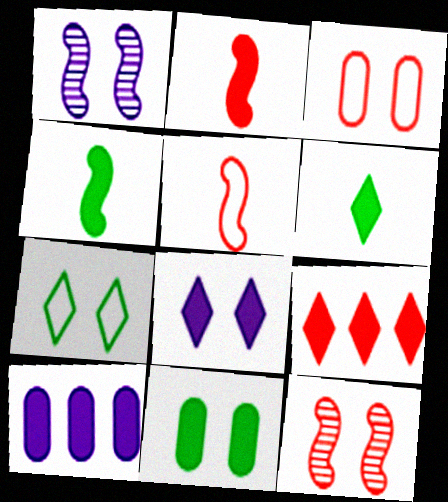[[6, 8, 9]]